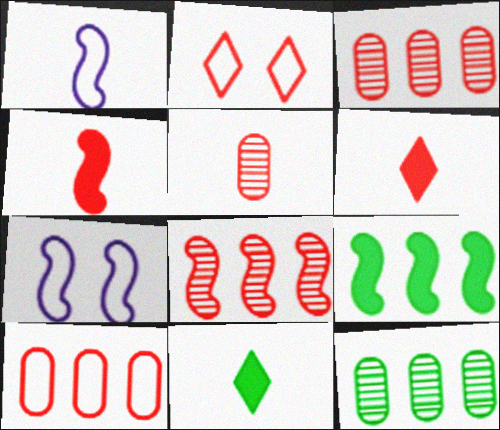[[1, 5, 11], 
[2, 3, 4], 
[3, 7, 11], 
[6, 7, 12]]